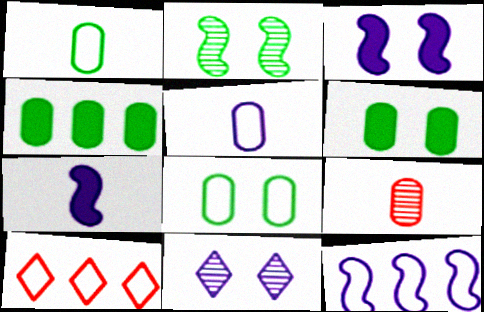[]